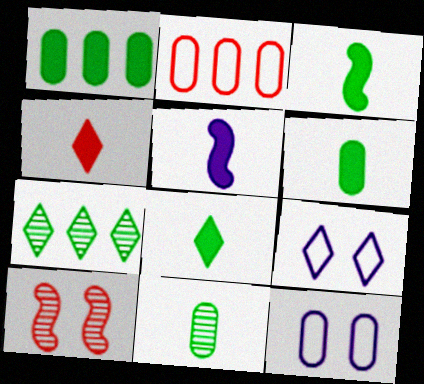[[2, 4, 10], 
[3, 6, 8], 
[4, 5, 6], 
[4, 7, 9]]